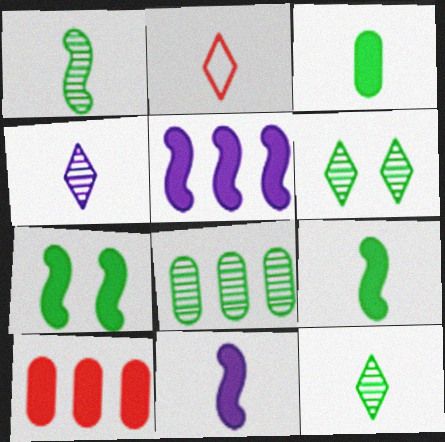[[1, 6, 8]]